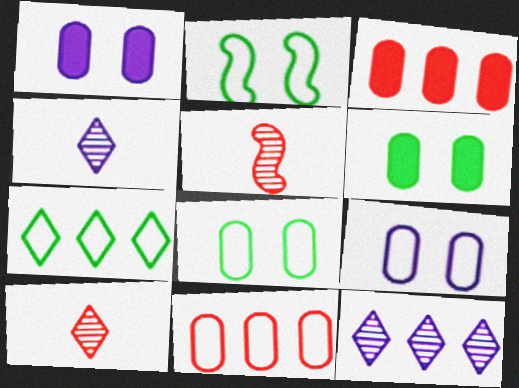[[1, 5, 7], 
[2, 3, 4]]